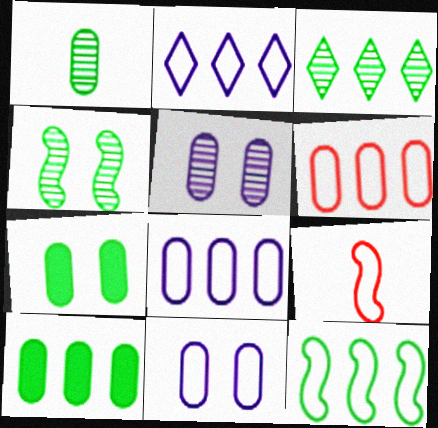[[1, 3, 4], 
[2, 6, 12], 
[3, 10, 12]]